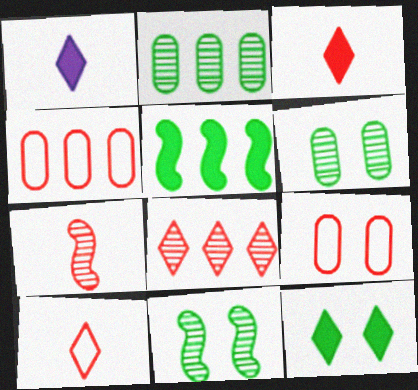[[1, 4, 11]]